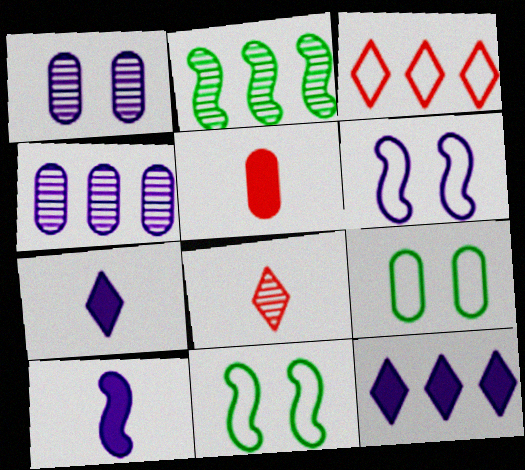[[1, 2, 8], 
[4, 5, 9], 
[4, 6, 7]]